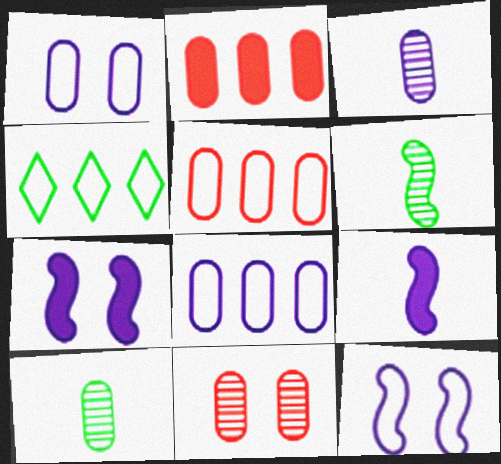[[1, 2, 10], 
[4, 9, 11]]